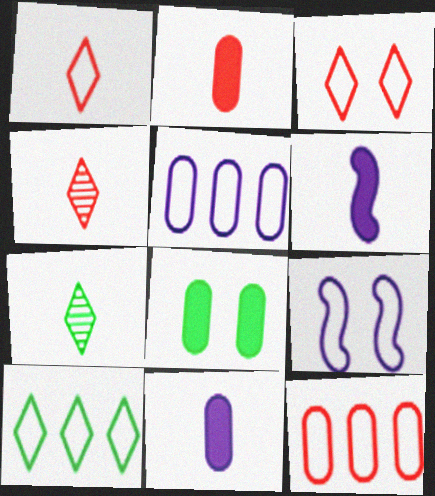[]